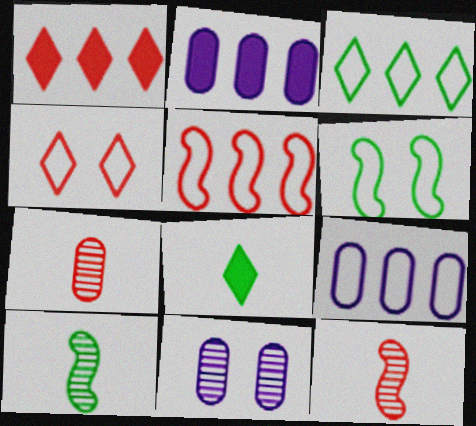[[2, 4, 10], 
[3, 5, 9], 
[5, 8, 11]]